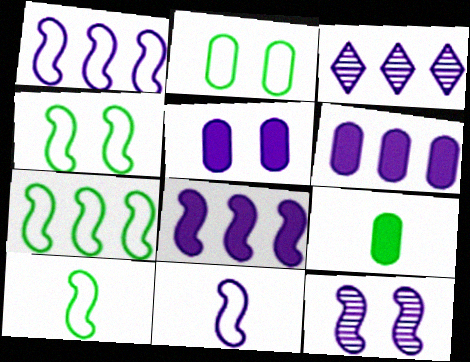[[1, 3, 6], 
[3, 5, 11], 
[4, 7, 10], 
[8, 11, 12]]